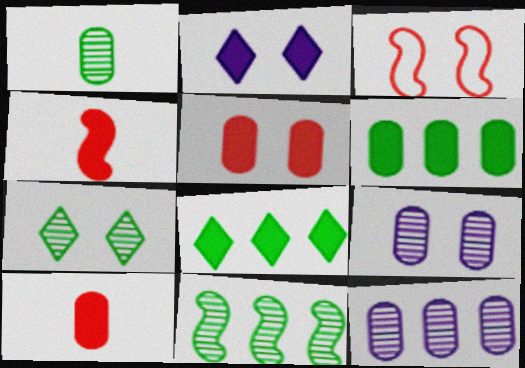[[1, 7, 11], 
[2, 4, 6]]